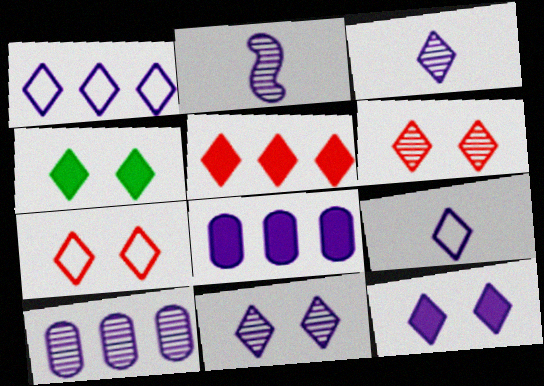[[1, 3, 12], 
[2, 10, 11], 
[4, 7, 11]]